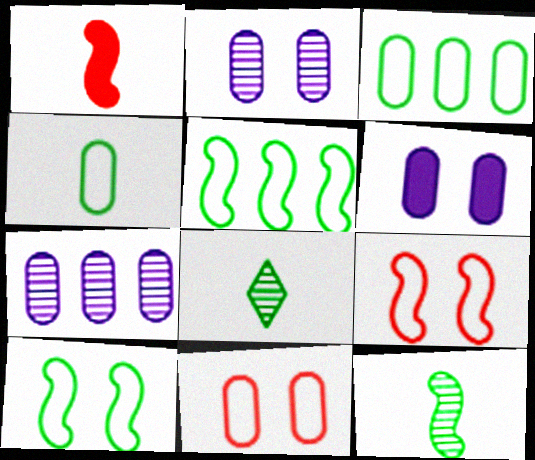[]